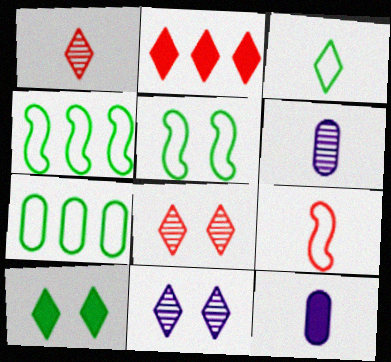[[2, 3, 11], 
[2, 5, 6], 
[3, 5, 7], 
[4, 8, 12]]